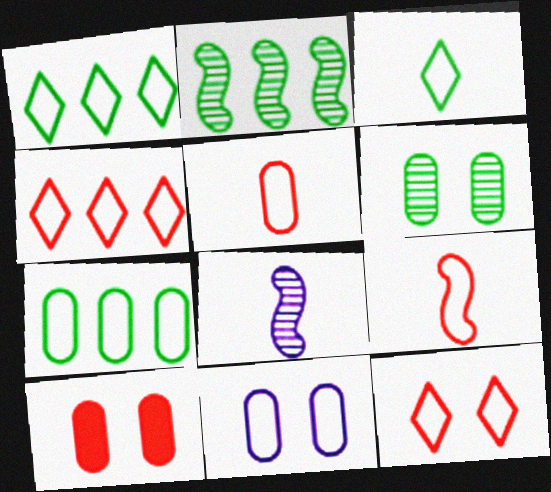[[1, 8, 10], 
[1, 9, 11], 
[5, 7, 11], 
[6, 10, 11]]